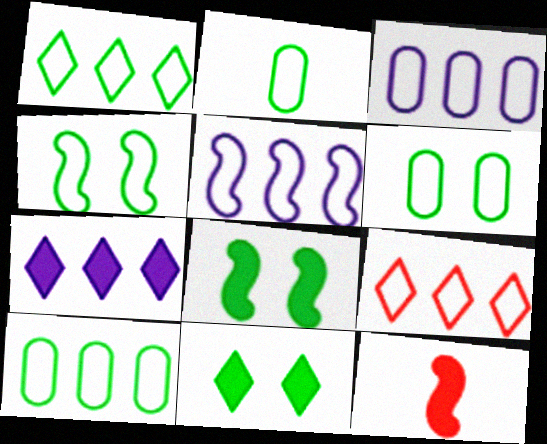[[1, 2, 4], 
[2, 6, 10], 
[5, 9, 10]]